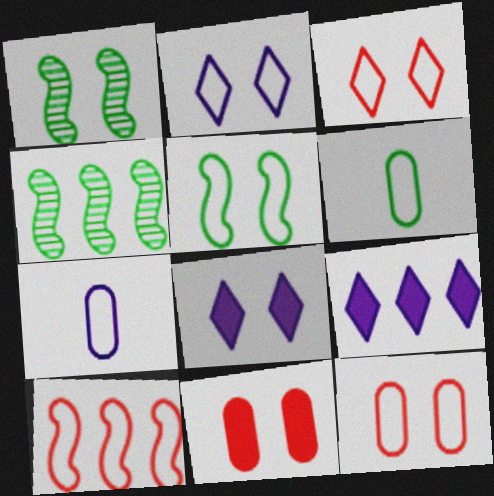[[1, 2, 11], 
[1, 8, 12], 
[2, 5, 12], 
[2, 6, 10]]